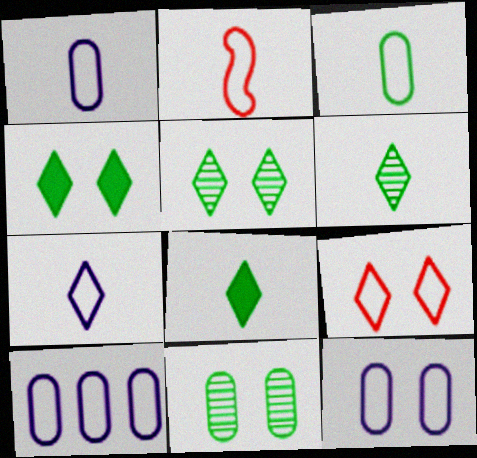[[1, 10, 12], 
[2, 3, 7]]